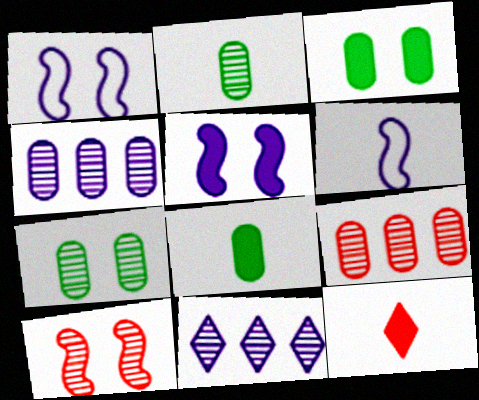[[2, 6, 12], 
[2, 10, 11]]